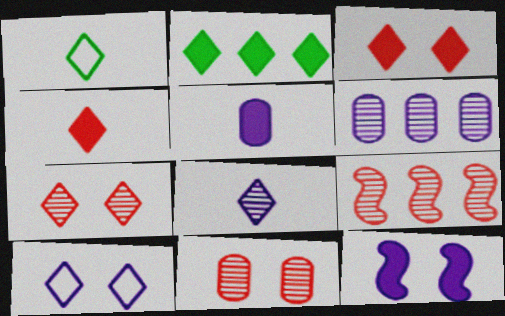[[1, 4, 8]]